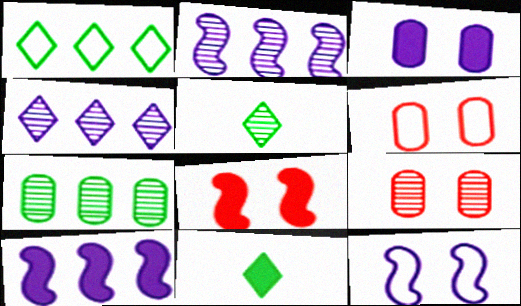[[2, 5, 9], 
[2, 6, 11], 
[5, 6, 10]]